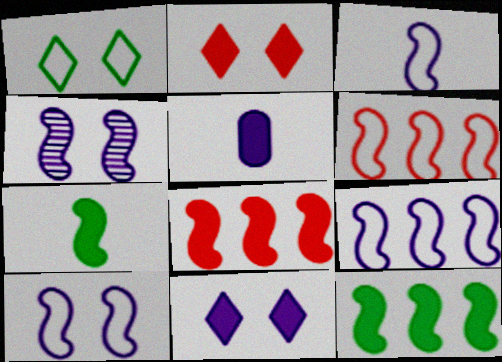[[2, 5, 12], 
[3, 9, 10], 
[4, 6, 7]]